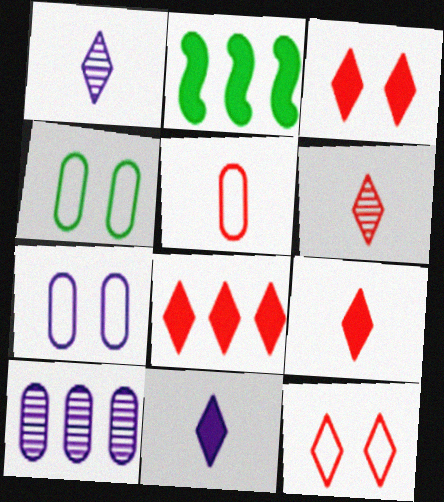[[2, 6, 7], 
[3, 8, 9], 
[6, 8, 12]]